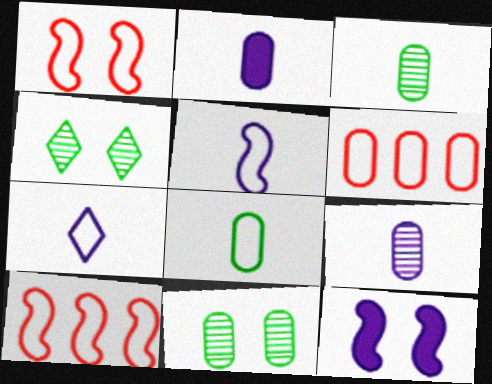[[2, 4, 10], 
[2, 6, 11]]